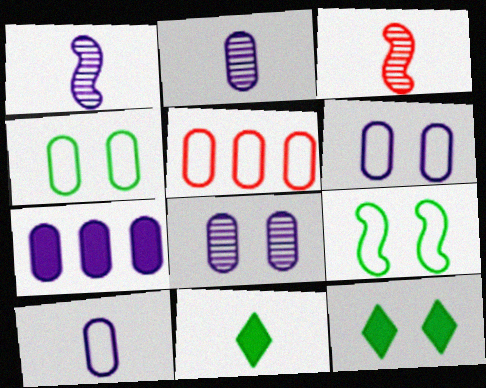[[1, 5, 12], 
[2, 6, 7], 
[3, 10, 11], 
[4, 5, 10], 
[7, 8, 10]]